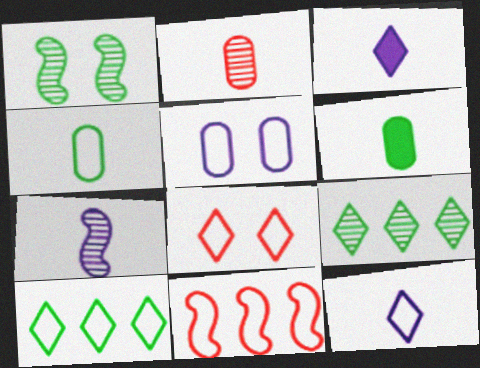[[1, 6, 10], 
[3, 8, 9], 
[8, 10, 12]]